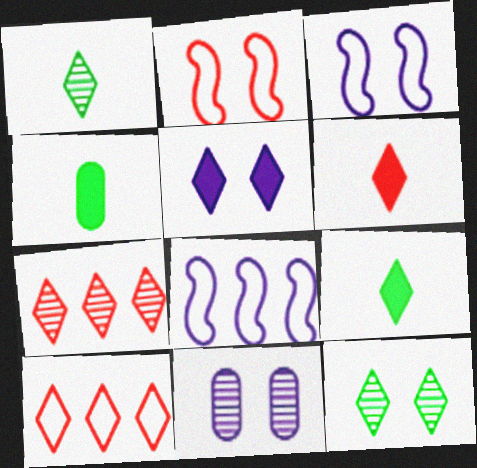[[1, 5, 10], 
[3, 4, 7], 
[3, 5, 11]]